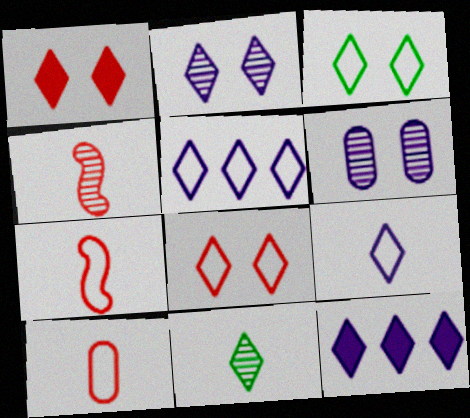[[1, 2, 3], 
[1, 5, 11], 
[2, 9, 12], 
[8, 11, 12]]